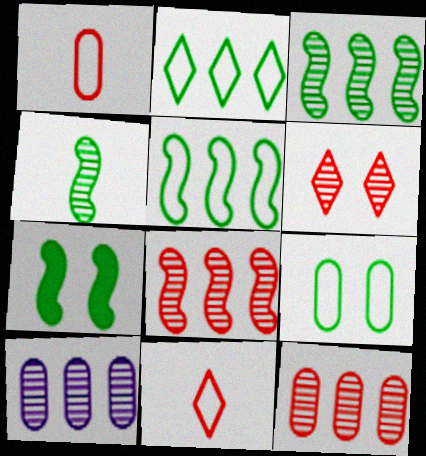[[4, 5, 7], 
[4, 6, 10], 
[7, 10, 11]]